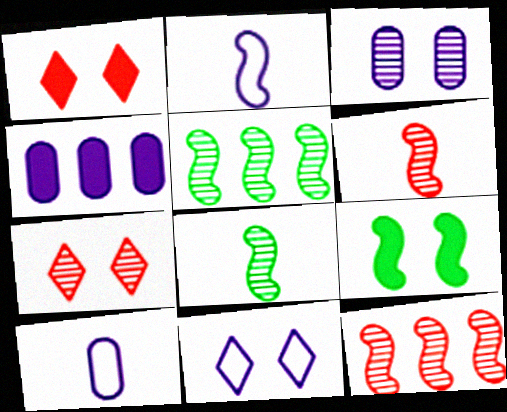[[1, 5, 10], 
[2, 9, 12], 
[3, 4, 10]]